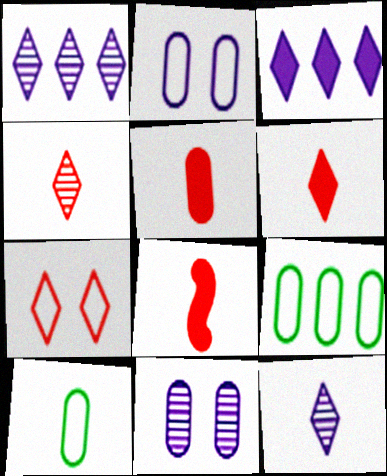[[5, 6, 8], 
[5, 9, 11], 
[8, 10, 12]]